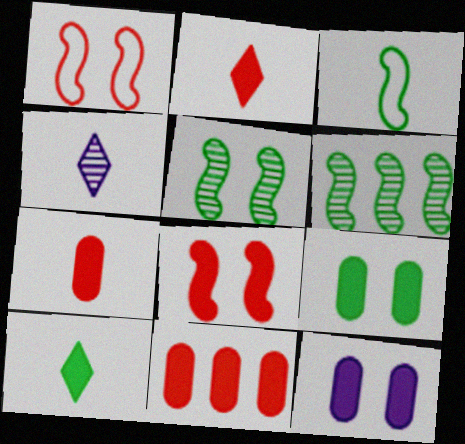[[2, 8, 11], 
[3, 4, 7]]